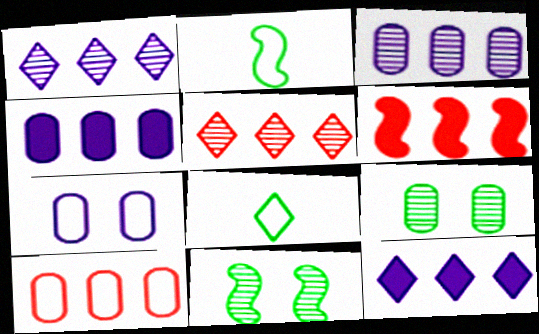[[5, 6, 10]]